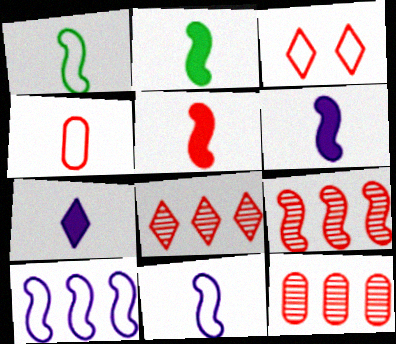[[2, 5, 6], 
[3, 5, 12], 
[8, 9, 12]]